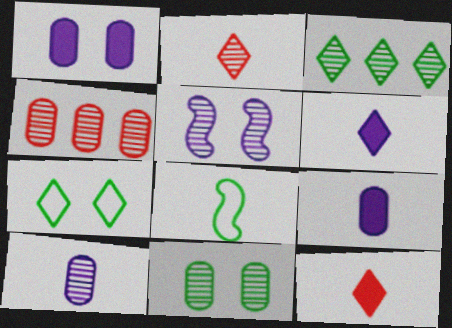[[2, 8, 9], 
[4, 10, 11], 
[8, 10, 12]]